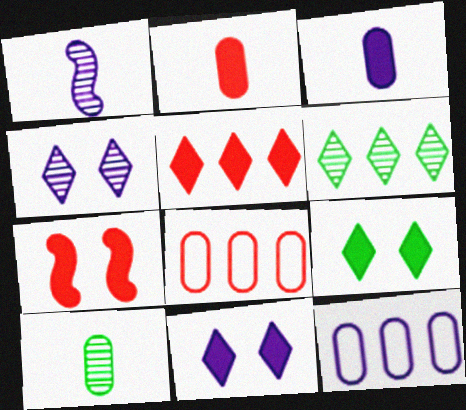[[1, 8, 9], 
[1, 11, 12], 
[2, 5, 7]]